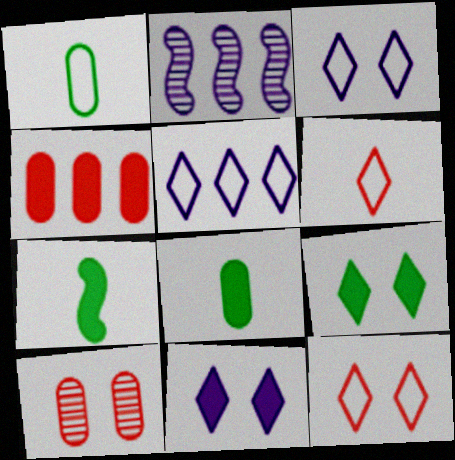[[2, 8, 12], 
[4, 7, 11], 
[5, 7, 10]]